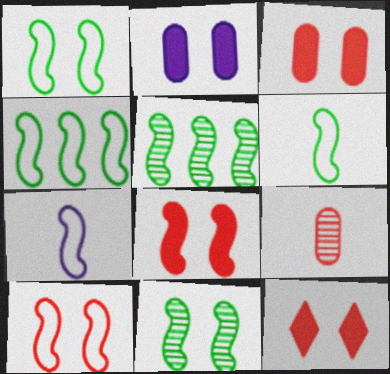[[1, 4, 6], 
[3, 8, 12], 
[4, 7, 10], 
[5, 7, 8]]